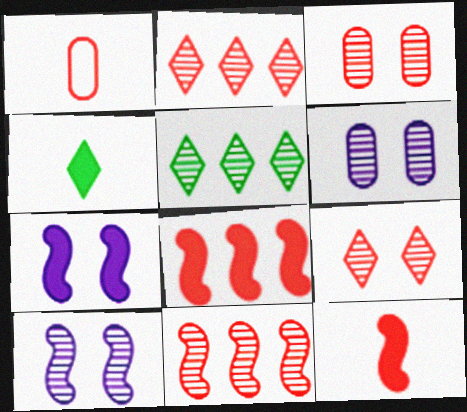[[1, 5, 7], 
[1, 8, 9]]